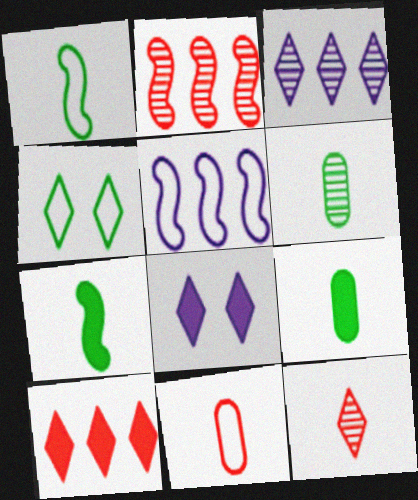[[4, 5, 11]]